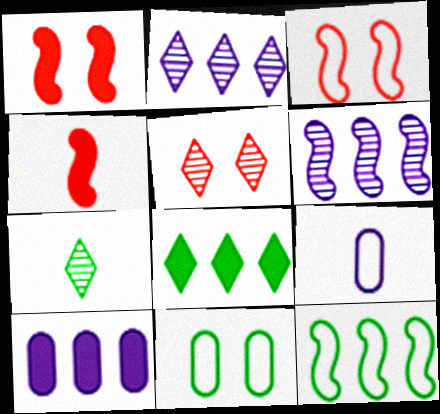[[2, 4, 11], 
[2, 5, 7], 
[3, 7, 10], 
[4, 7, 9]]